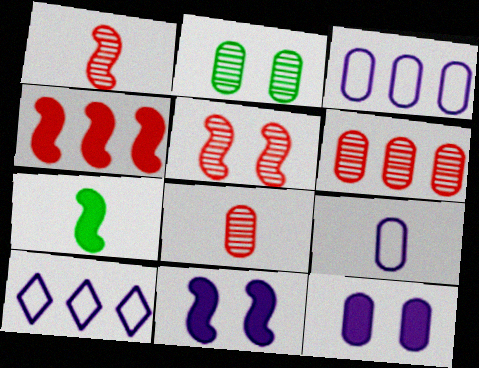[[4, 7, 11]]